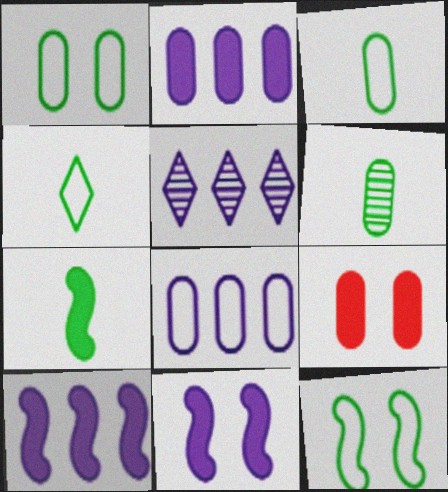[[4, 6, 7], 
[5, 8, 10], 
[6, 8, 9]]